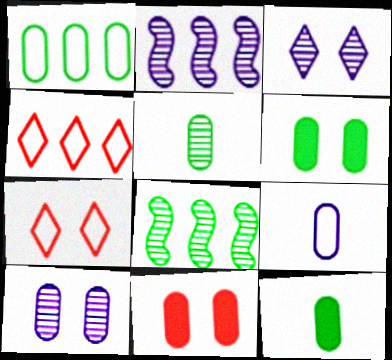[[1, 5, 6], 
[2, 7, 12]]